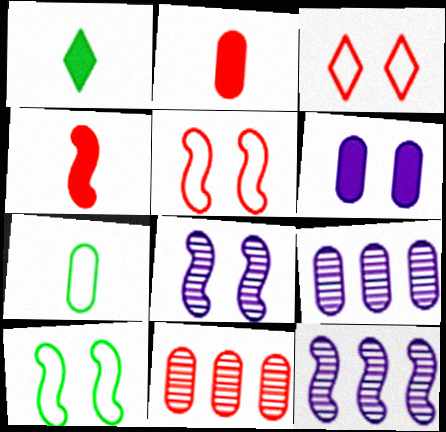[[1, 5, 9], 
[3, 4, 11], 
[4, 10, 12], 
[6, 7, 11]]